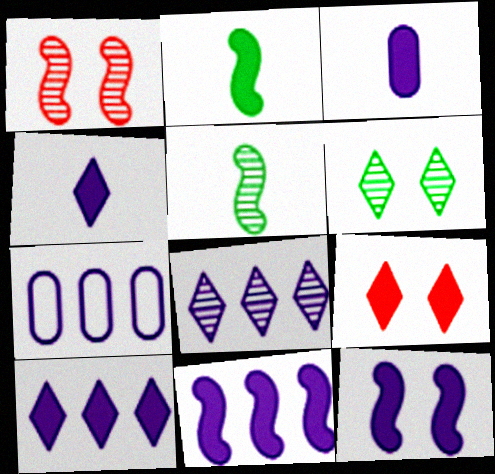[[3, 10, 12], 
[5, 7, 9], 
[7, 8, 11]]